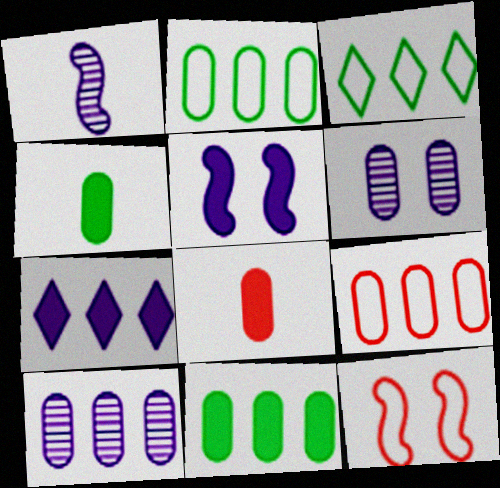[[2, 6, 8], 
[4, 6, 9], 
[9, 10, 11]]